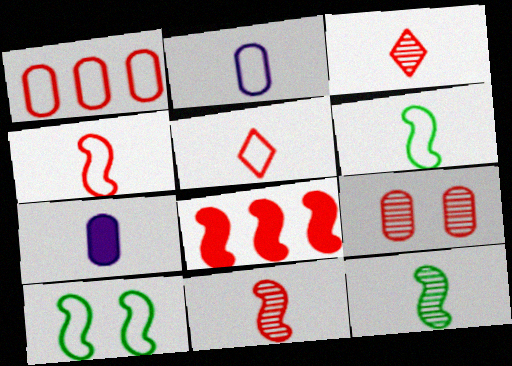[[2, 5, 6], 
[3, 6, 7], 
[5, 7, 12], 
[5, 8, 9]]